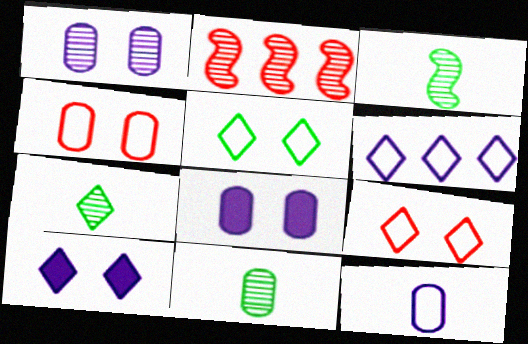[[1, 2, 7], 
[3, 7, 11]]